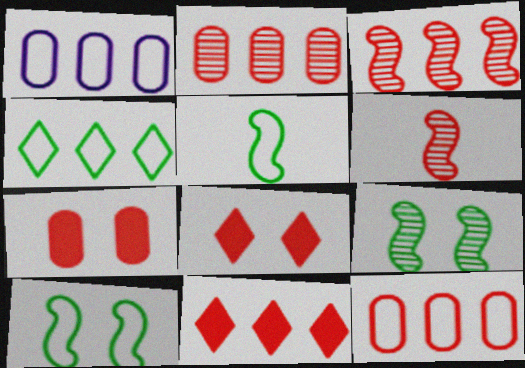[[3, 11, 12], 
[6, 8, 12]]